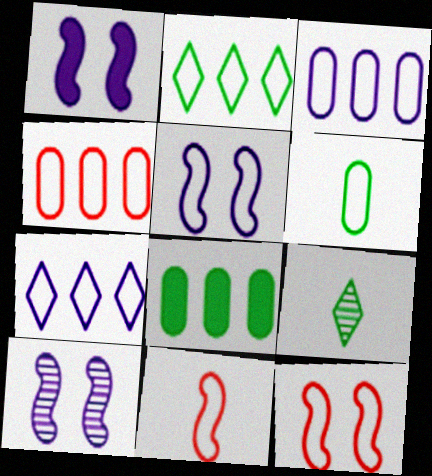[[1, 4, 9], 
[1, 5, 10], 
[6, 7, 12]]